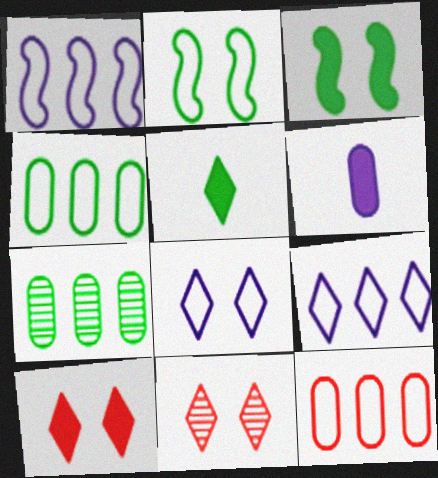[[2, 5, 7], 
[5, 9, 11]]